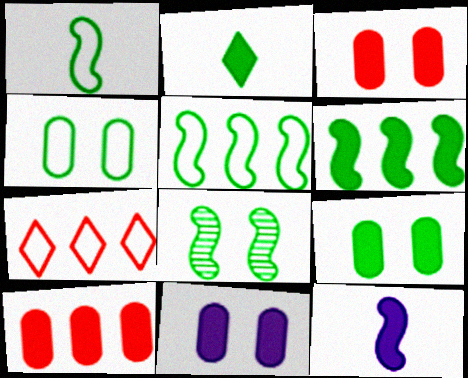[[1, 6, 8], 
[2, 6, 9], 
[3, 9, 11]]